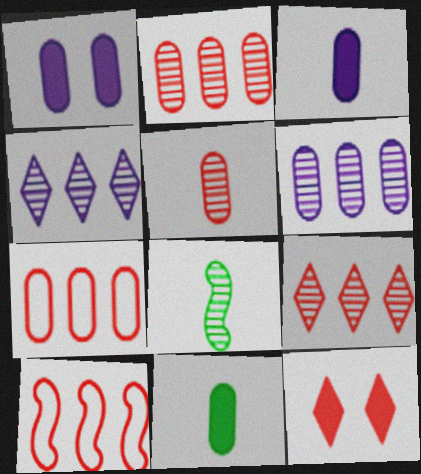[[5, 10, 12]]